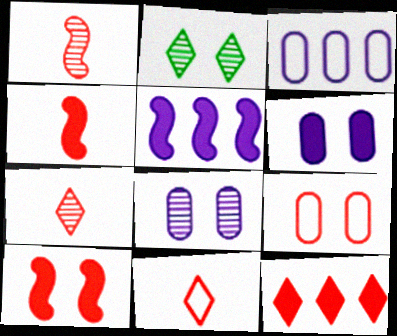[[1, 9, 12], 
[2, 3, 4]]